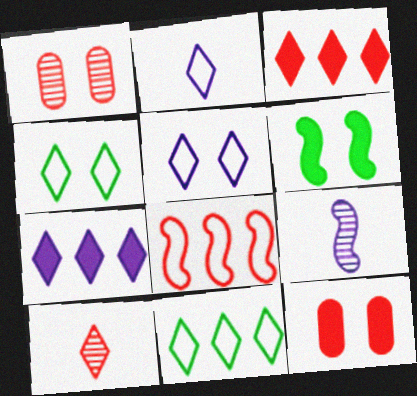[[1, 5, 6], 
[4, 7, 10], 
[6, 8, 9], 
[8, 10, 12], 
[9, 11, 12]]